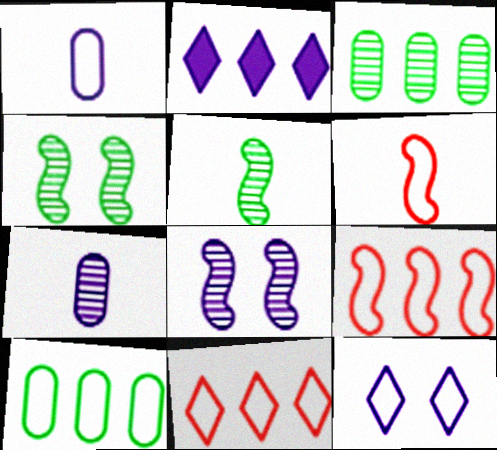[[1, 2, 8], 
[2, 3, 9], 
[6, 10, 12]]